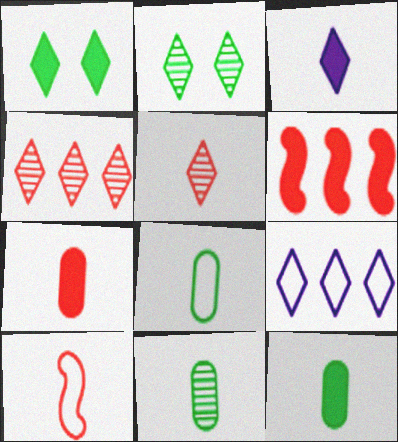[[1, 5, 9], 
[3, 10, 11], 
[5, 7, 10], 
[8, 11, 12]]